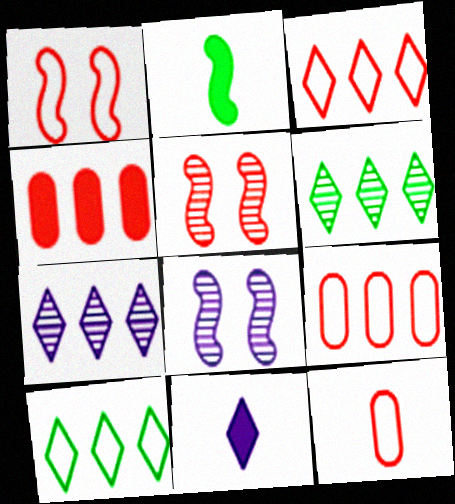[[1, 3, 12]]